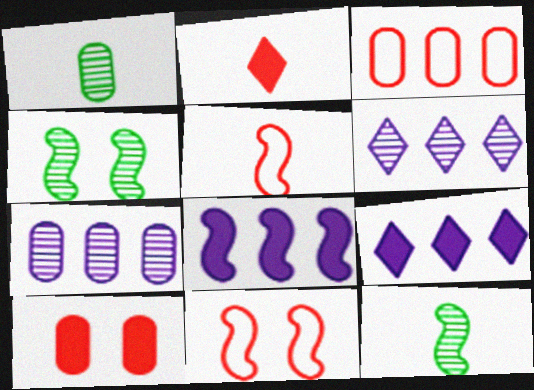[[1, 9, 11], 
[4, 5, 8], 
[8, 11, 12]]